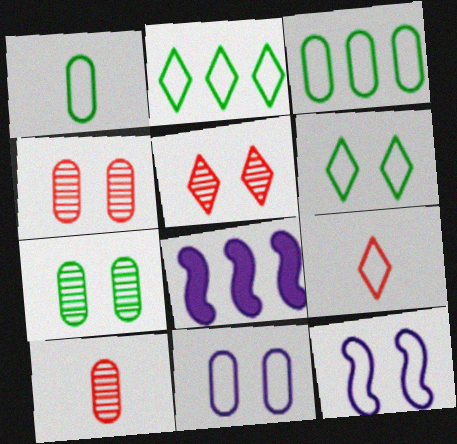[[1, 5, 8], 
[3, 9, 12], 
[6, 8, 10], 
[7, 8, 9]]